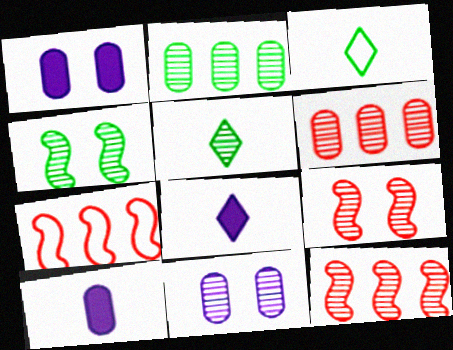[[1, 3, 12], 
[1, 5, 7], 
[2, 4, 5], 
[5, 11, 12]]